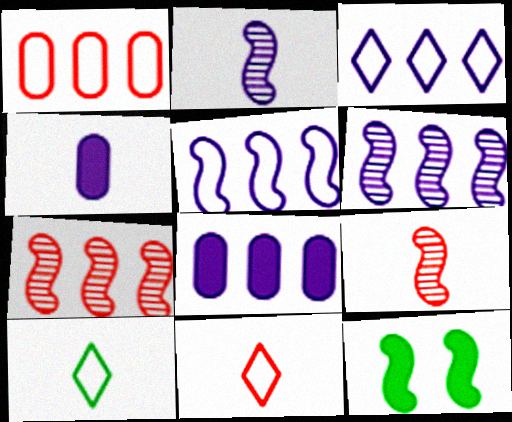[[3, 6, 8], 
[4, 9, 10], 
[5, 9, 12]]